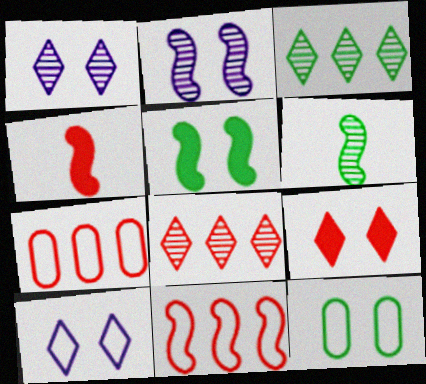[[2, 9, 12]]